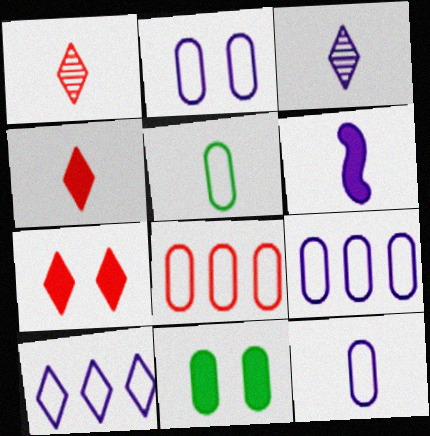[[1, 5, 6], 
[2, 5, 8], 
[2, 9, 12], 
[3, 6, 12]]